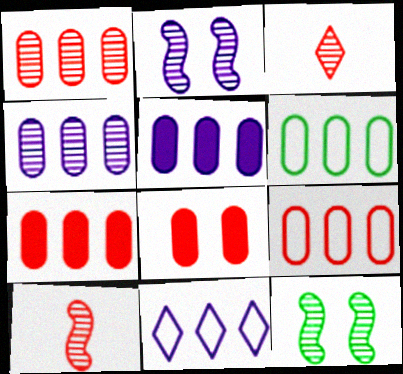[[1, 5, 6], 
[1, 7, 9], 
[3, 4, 12], 
[4, 6, 7]]